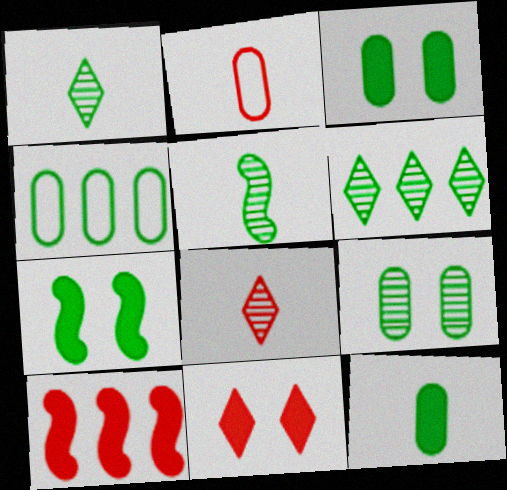[[1, 4, 7], 
[4, 9, 12], 
[5, 6, 9]]